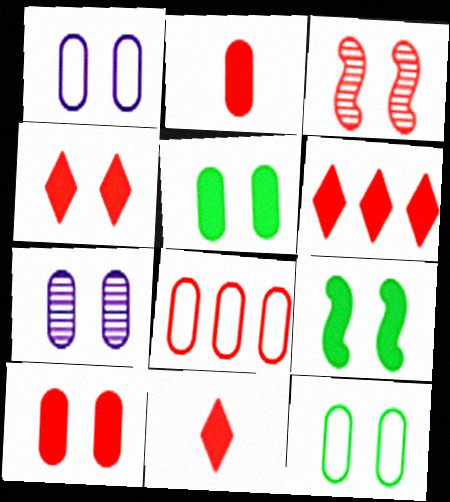[[3, 8, 11], 
[4, 6, 11], 
[7, 10, 12]]